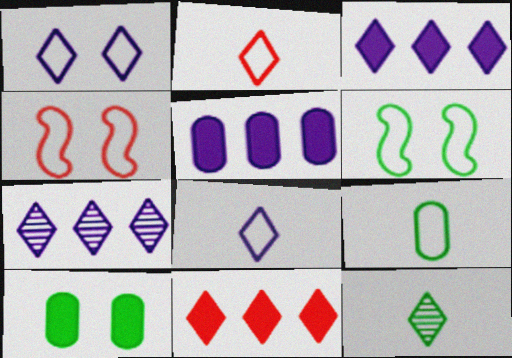[[1, 11, 12], 
[4, 5, 12]]